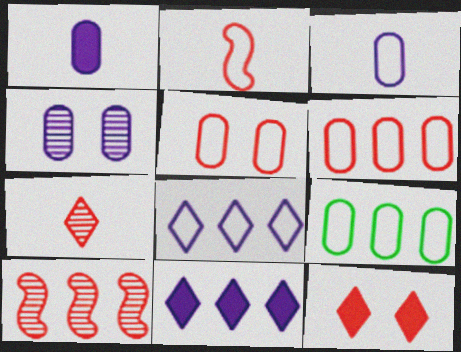[[3, 5, 9], 
[9, 10, 11]]